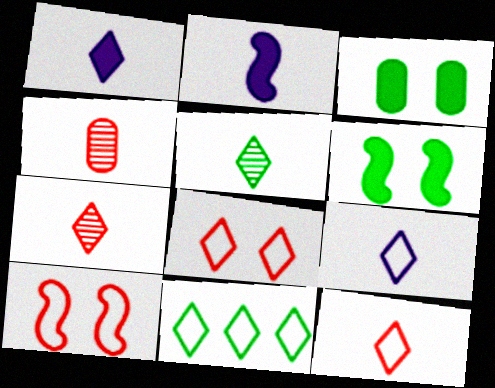[[1, 5, 12], 
[8, 9, 11]]